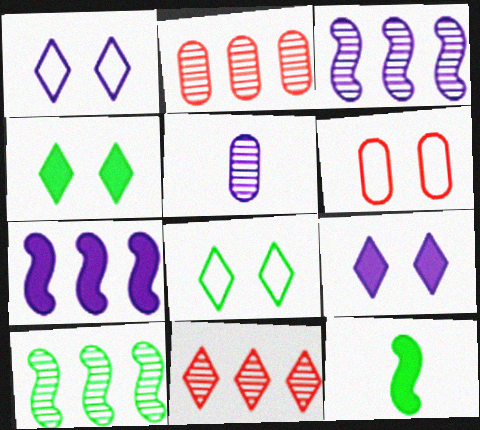[[1, 2, 12], 
[1, 5, 7]]